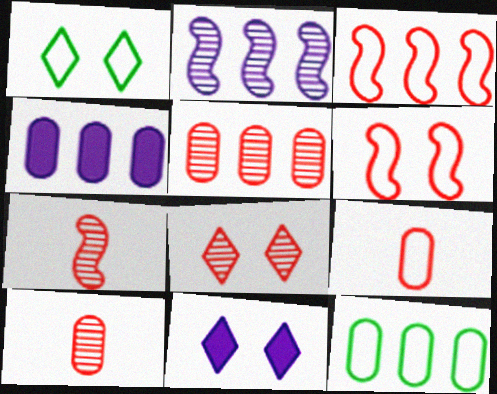[[1, 4, 7], 
[1, 8, 11], 
[4, 5, 12], 
[5, 7, 8], 
[7, 11, 12]]